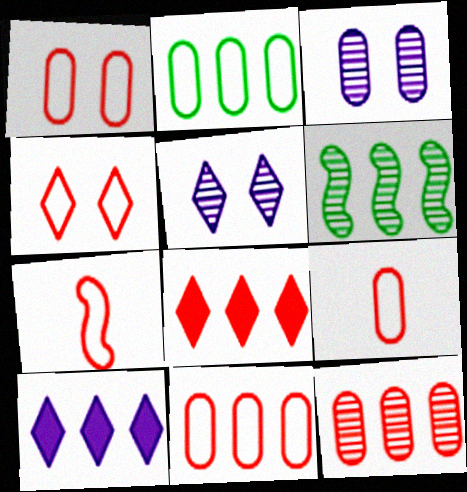[[1, 9, 11], 
[4, 7, 11], 
[6, 10, 11]]